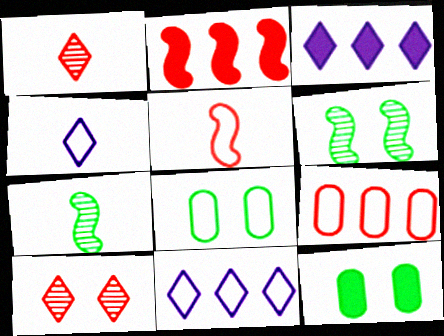[[5, 8, 11]]